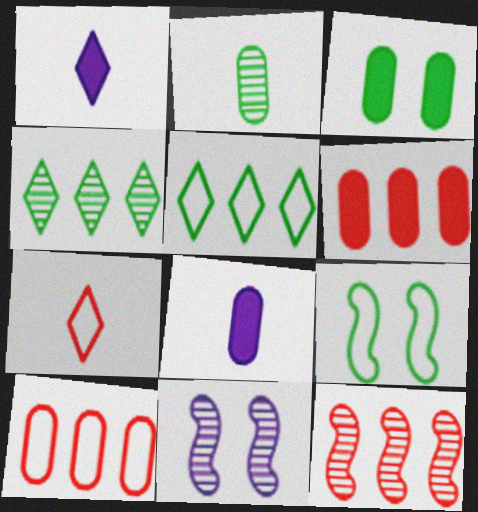[[3, 6, 8]]